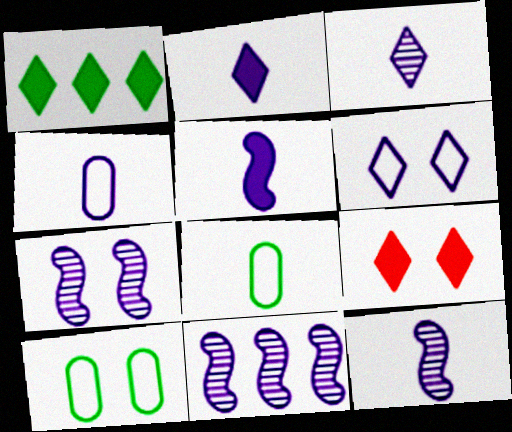[[1, 2, 9], 
[2, 4, 12], 
[3, 4, 5], 
[7, 9, 10], 
[7, 11, 12], 
[8, 9, 11]]